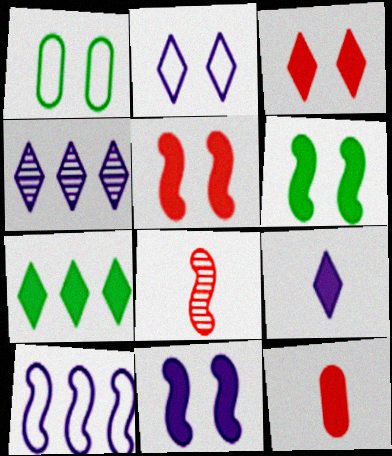[[2, 4, 9], 
[3, 7, 9], 
[5, 6, 11], 
[6, 8, 10], 
[7, 11, 12]]